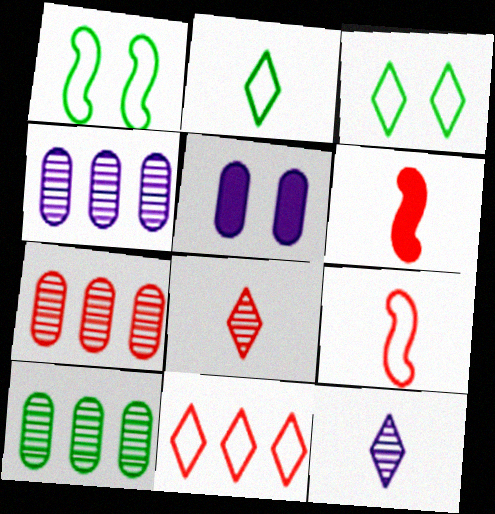[[3, 4, 6], 
[4, 7, 10]]